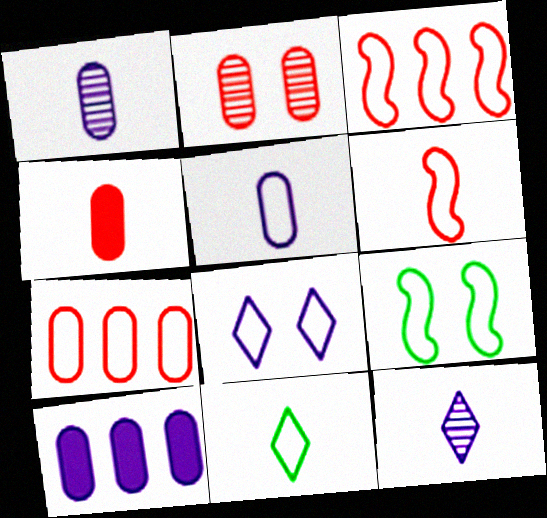[[2, 4, 7], 
[5, 6, 11]]